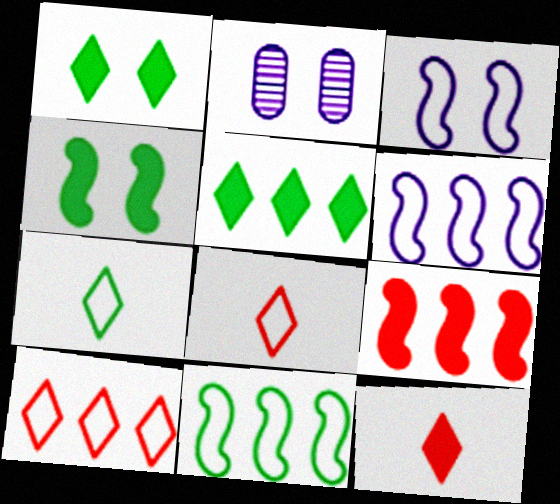[[2, 7, 9], 
[2, 11, 12]]